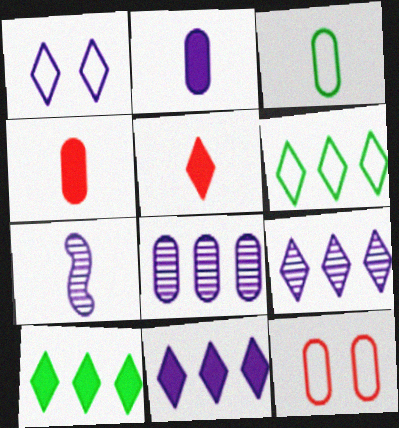[[3, 5, 7], 
[7, 10, 12]]